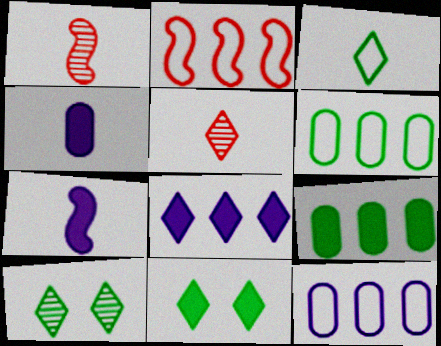[[1, 3, 4], 
[1, 11, 12], 
[2, 4, 10]]